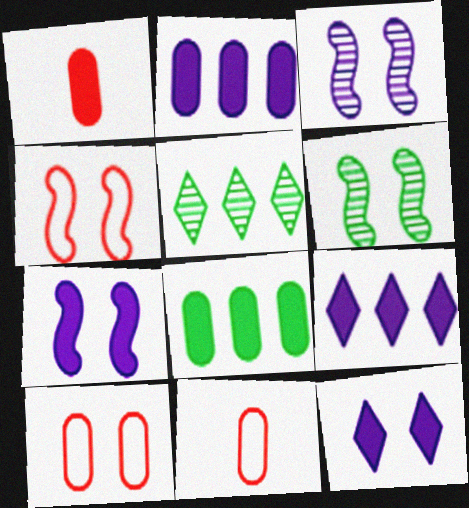[[4, 6, 7], 
[5, 7, 11], 
[6, 9, 11], 
[6, 10, 12]]